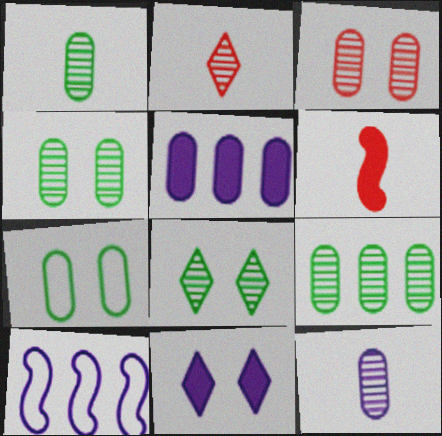[[1, 4, 9], 
[3, 9, 12], 
[10, 11, 12]]